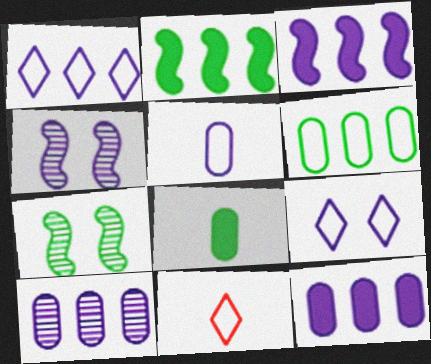[[1, 3, 10], 
[7, 11, 12]]